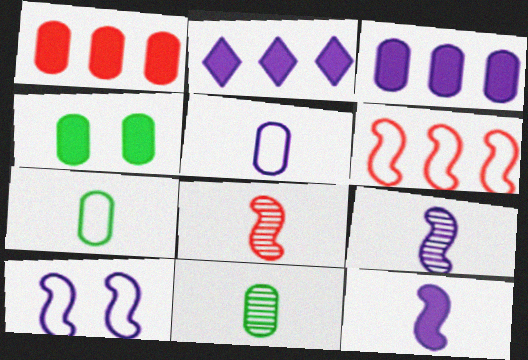[]